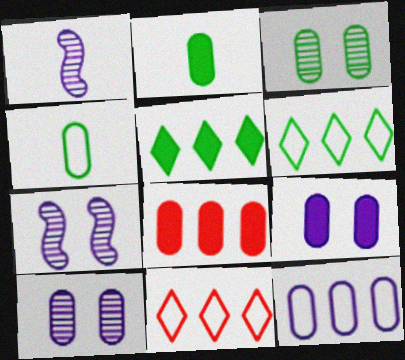[[2, 7, 11], 
[2, 8, 9], 
[4, 8, 10]]